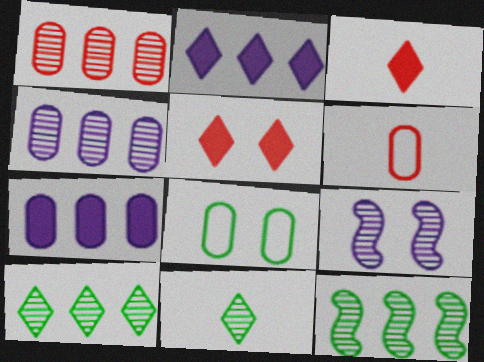[[1, 9, 11], 
[5, 8, 9]]